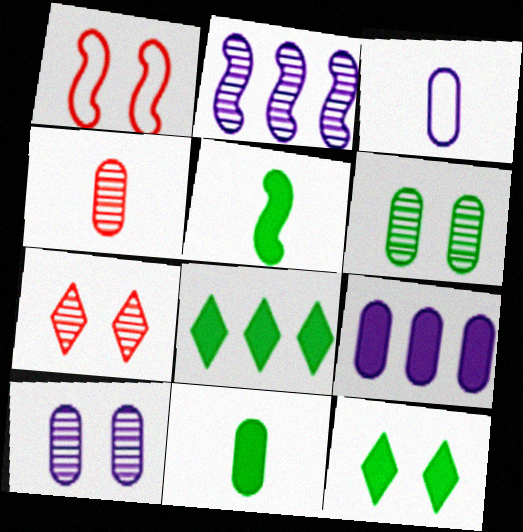[[1, 2, 5], 
[1, 10, 12], 
[3, 4, 11], 
[3, 9, 10]]